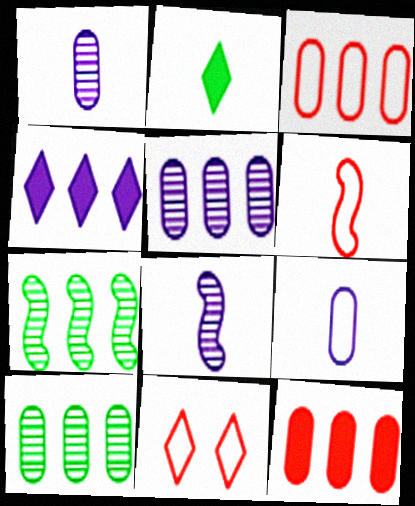[[1, 2, 6], 
[3, 4, 7], 
[3, 6, 11]]